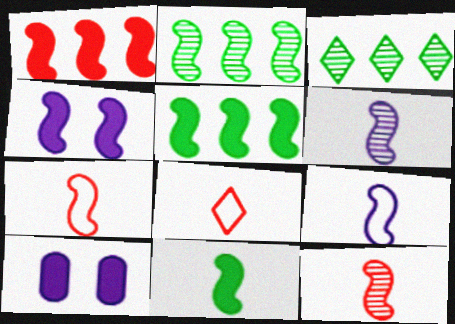[[1, 4, 11], 
[2, 4, 7], 
[2, 8, 10], 
[3, 7, 10], 
[6, 7, 11], 
[9, 11, 12]]